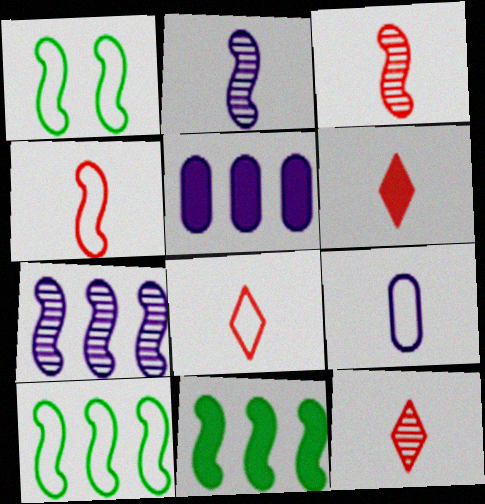[[1, 5, 12], 
[6, 8, 12]]